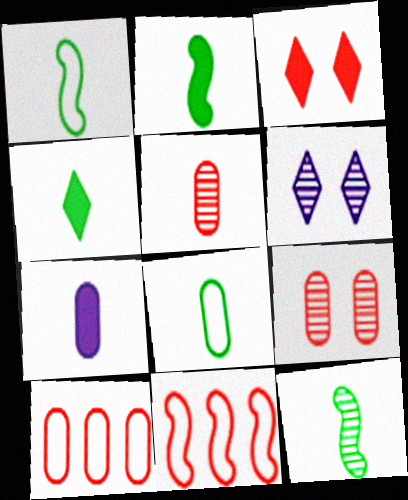[[1, 2, 12], 
[2, 6, 10], 
[3, 5, 11], 
[4, 8, 12], 
[5, 7, 8]]